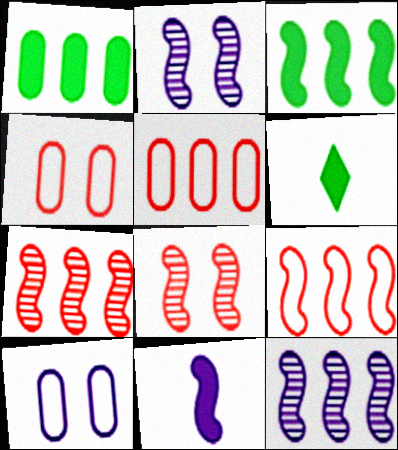[[2, 5, 6], 
[3, 9, 12], 
[4, 6, 12], 
[6, 7, 10]]